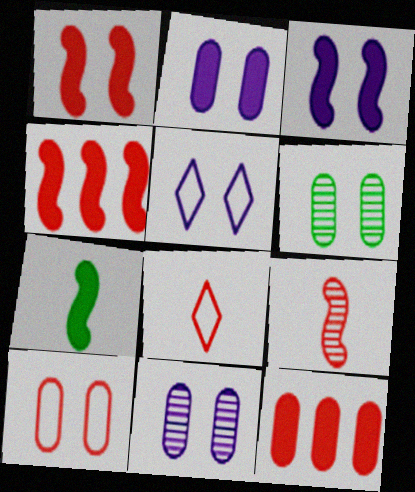[[1, 5, 6], 
[2, 6, 10], 
[3, 4, 7], 
[3, 5, 11]]